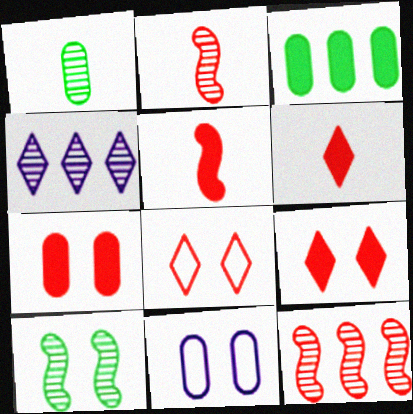[[9, 10, 11]]